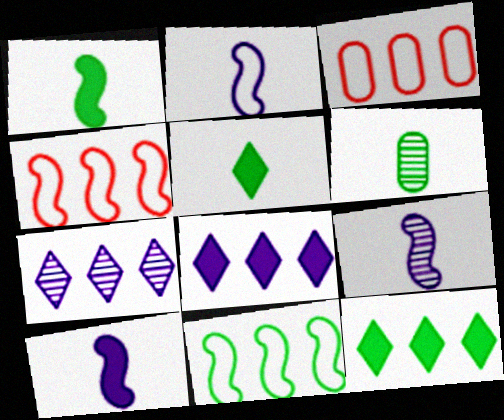[[2, 9, 10]]